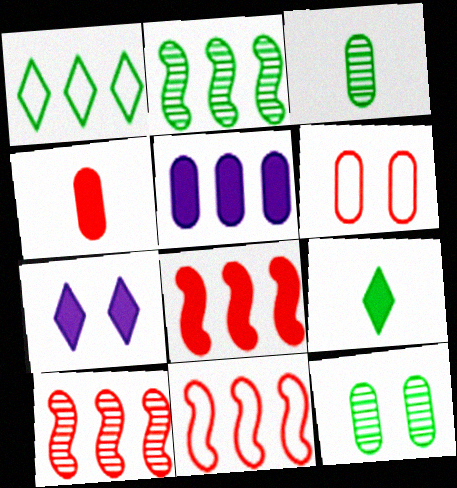[[1, 5, 10], 
[3, 5, 6], 
[3, 7, 11], 
[8, 10, 11]]